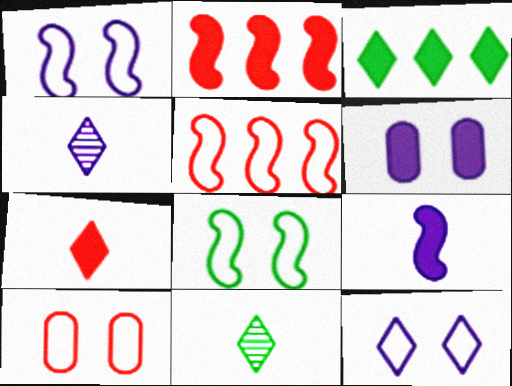[[5, 6, 11], 
[8, 10, 12]]